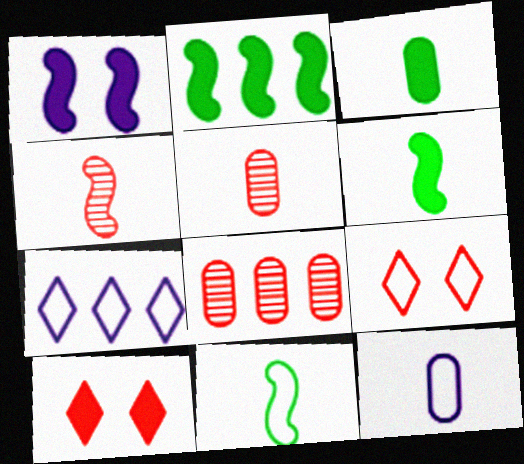[[2, 7, 8], 
[3, 5, 12]]